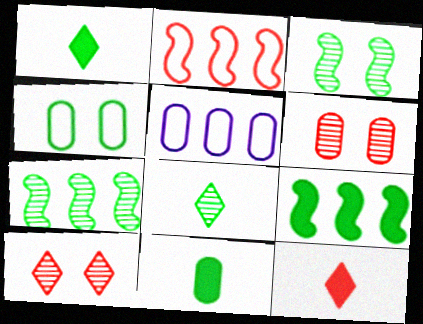[[1, 4, 7], 
[2, 6, 12], 
[3, 5, 12], 
[4, 8, 9], 
[5, 6, 11]]